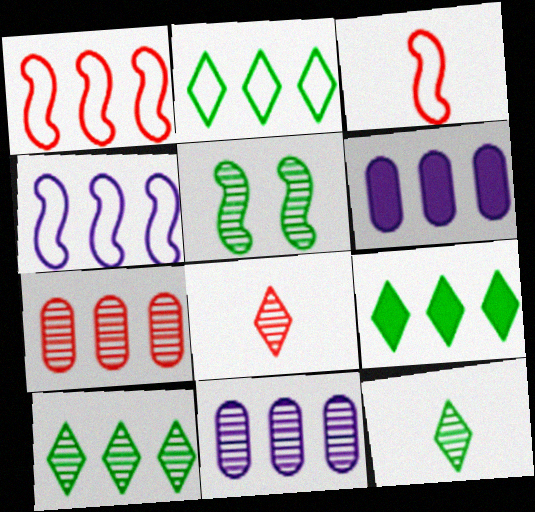[[1, 6, 10], 
[1, 9, 11], 
[2, 9, 10], 
[4, 7, 9], 
[5, 8, 11]]